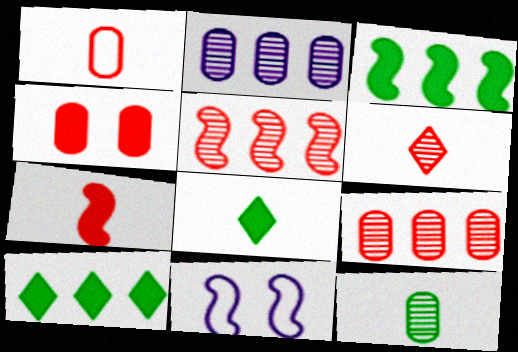[[1, 4, 9], 
[1, 6, 7], 
[8, 9, 11]]